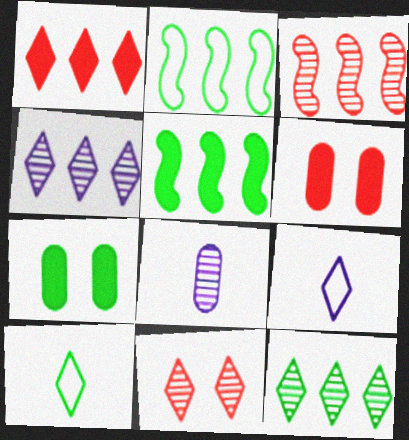[[3, 7, 9]]